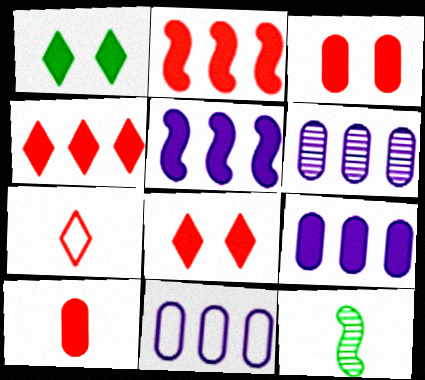[[1, 5, 10], 
[2, 8, 10], 
[6, 9, 11], 
[8, 11, 12]]